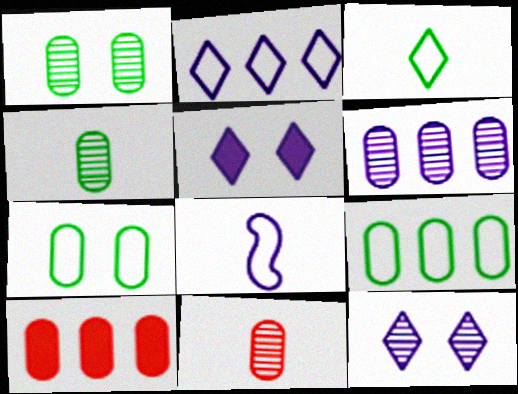[[1, 6, 11], 
[5, 6, 8], 
[6, 9, 10]]